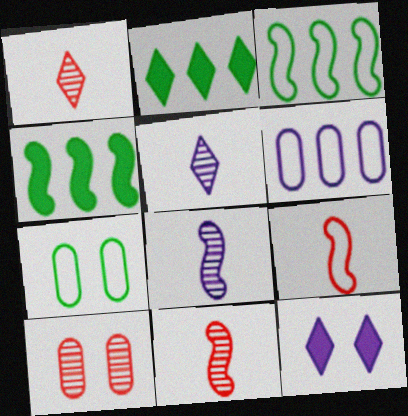[[6, 8, 12]]